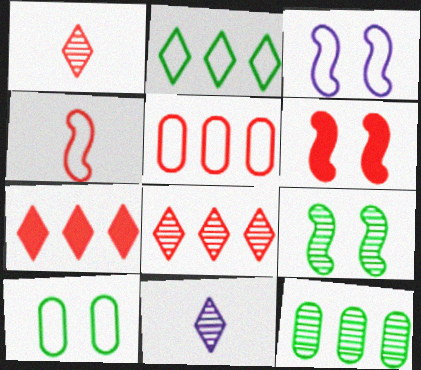[[1, 5, 6], 
[3, 6, 9]]